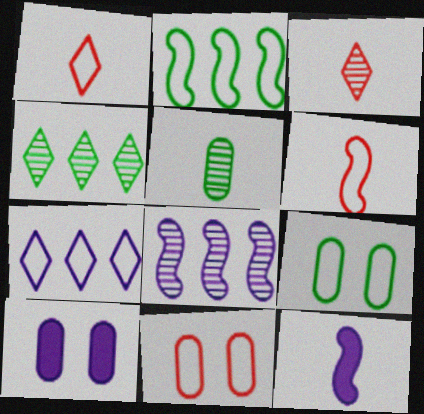[[1, 5, 12], 
[2, 3, 10], 
[4, 6, 10], 
[4, 11, 12], 
[6, 7, 9]]